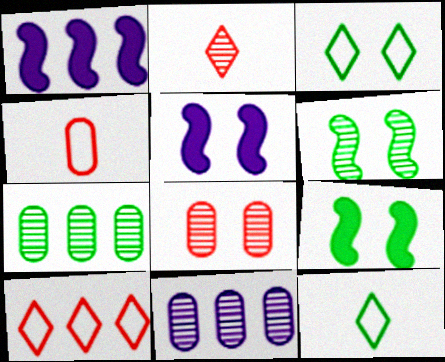[[1, 7, 10], 
[1, 8, 12], 
[2, 6, 11], 
[3, 5, 8], 
[7, 9, 12]]